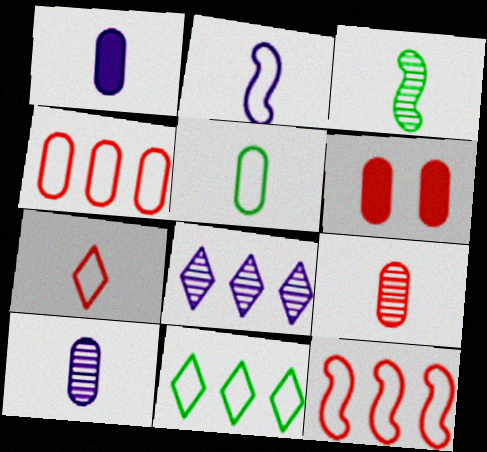[[1, 3, 7], 
[1, 5, 9], 
[2, 5, 7], 
[4, 6, 9]]